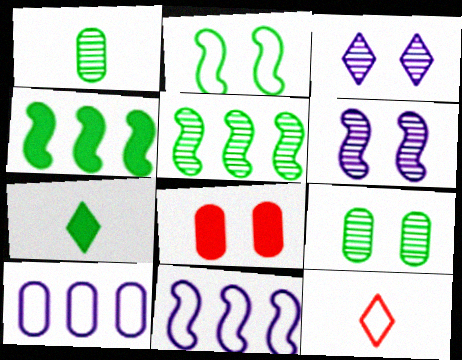[[1, 8, 10], 
[2, 3, 8], 
[2, 10, 12]]